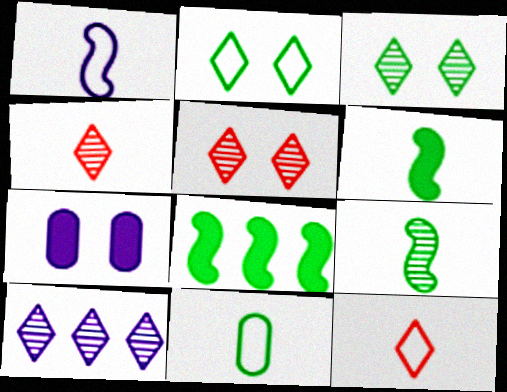[[1, 7, 10], 
[1, 11, 12], 
[3, 4, 10], 
[3, 8, 11]]